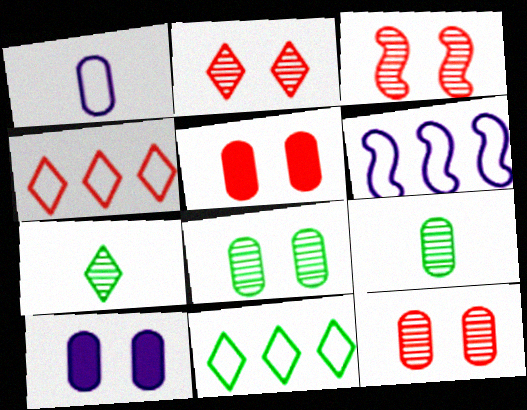[[2, 3, 12], 
[5, 6, 7]]